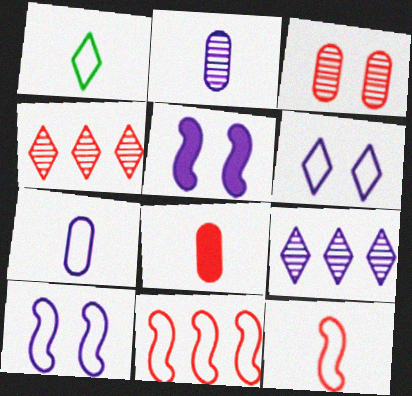[[1, 7, 12], 
[5, 7, 9]]